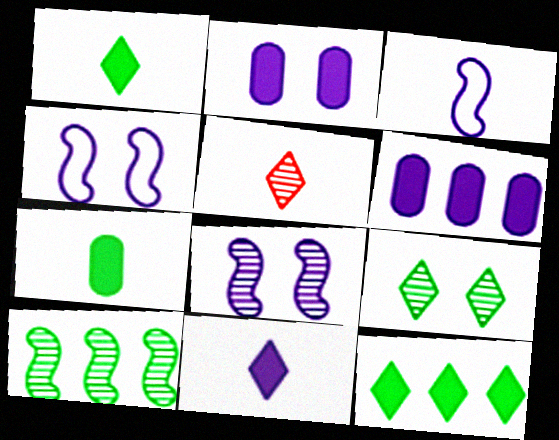[[3, 5, 7]]